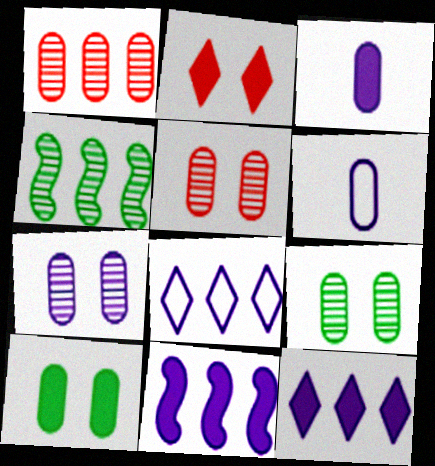[[1, 6, 10], 
[2, 4, 6], 
[5, 7, 9]]